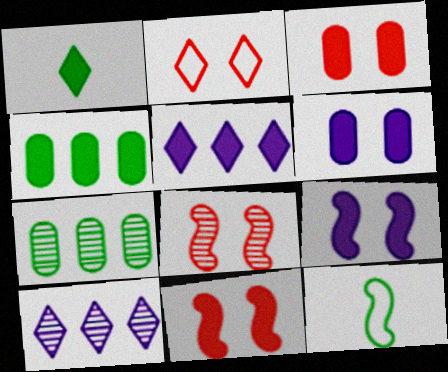[[1, 2, 10], 
[2, 3, 8], 
[3, 10, 12]]